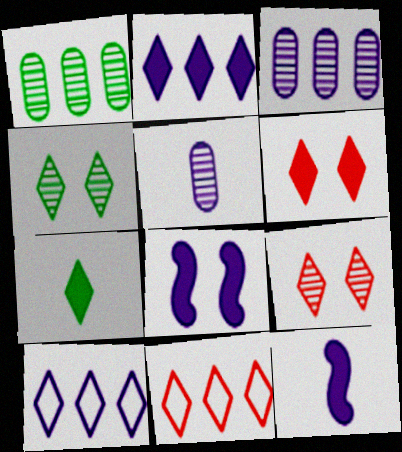[[2, 6, 7], 
[5, 8, 10], 
[7, 9, 10]]